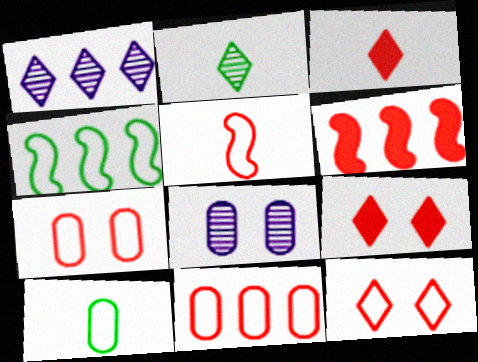[[3, 4, 8], 
[5, 11, 12]]